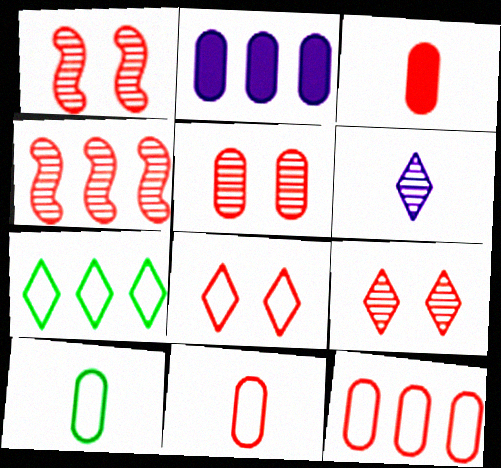[[1, 5, 9], 
[2, 4, 7], 
[2, 5, 10], 
[3, 4, 8], 
[3, 5, 12]]